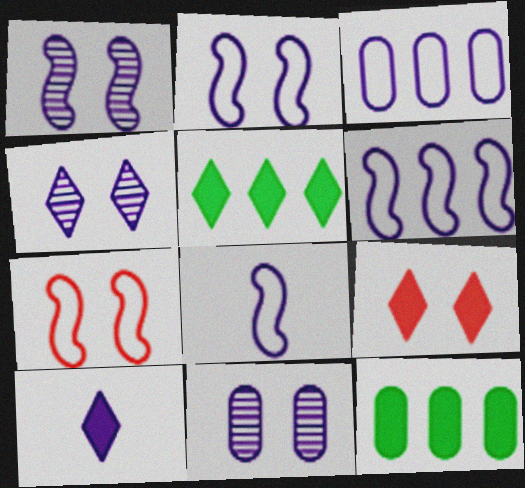[[1, 3, 10], 
[1, 4, 11], 
[2, 6, 8], 
[5, 9, 10], 
[6, 10, 11]]